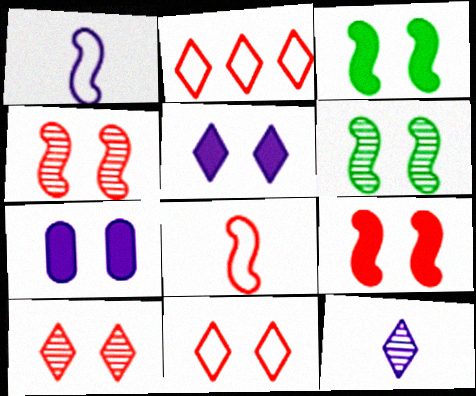[[6, 7, 11]]